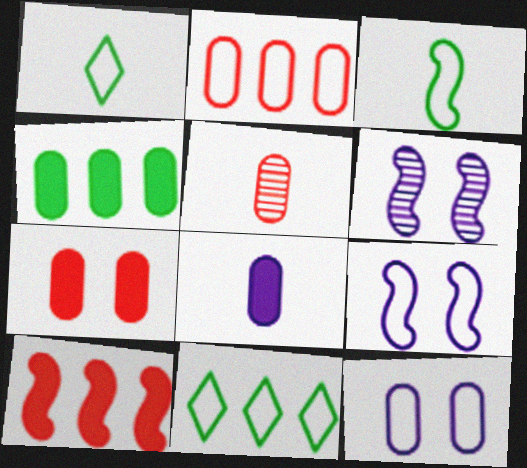[[1, 2, 9], 
[2, 5, 7], 
[3, 6, 10], 
[4, 5, 12], 
[4, 7, 8]]